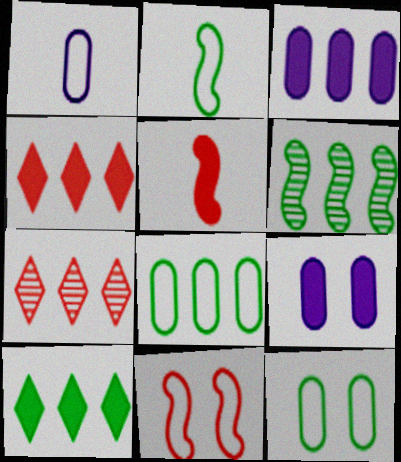[[2, 7, 9], 
[5, 9, 10], 
[6, 8, 10]]